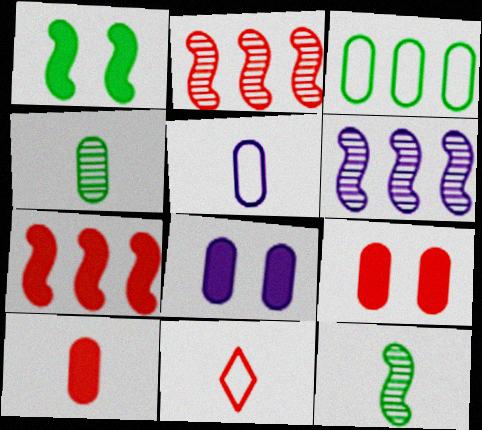[[2, 9, 11], 
[4, 5, 10]]